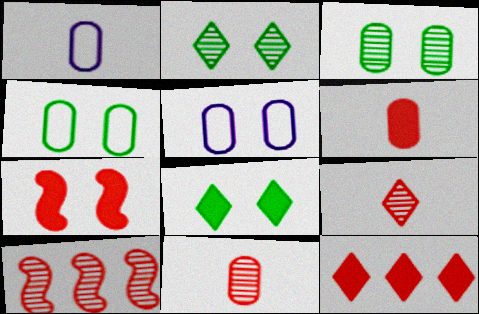[[1, 8, 10], 
[2, 5, 7], 
[6, 7, 12]]